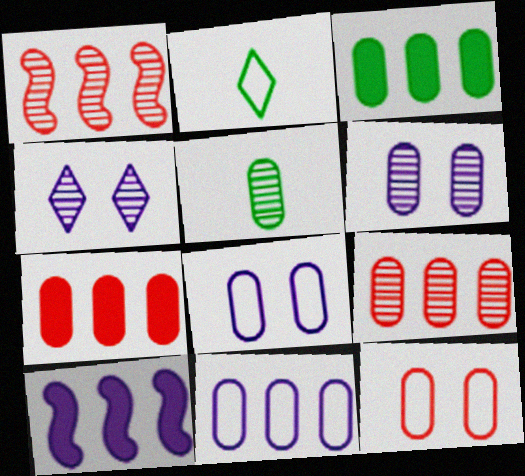[[1, 4, 5], 
[3, 9, 11], 
[5, 6, 9], 
[5, 7, 8]]